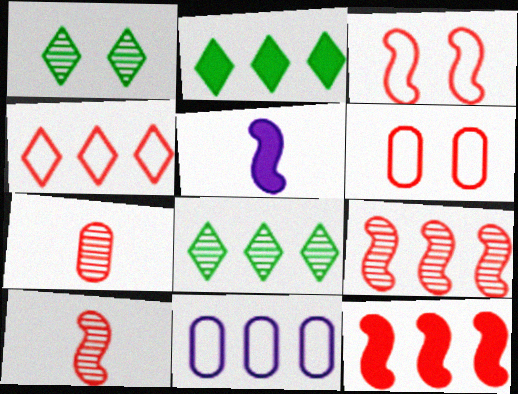[[2, 9, 11], 
[3, 10, 12], 
[5, 6, 8], 
[8, 11, 12]]